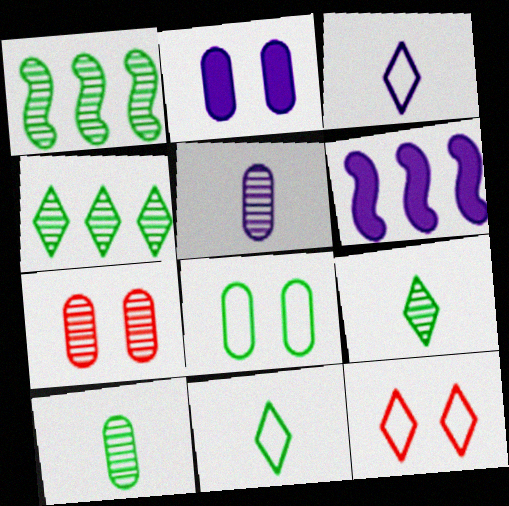[[2, 7, 8], 
[6, 7, 11], 
[6, 10, 12]]